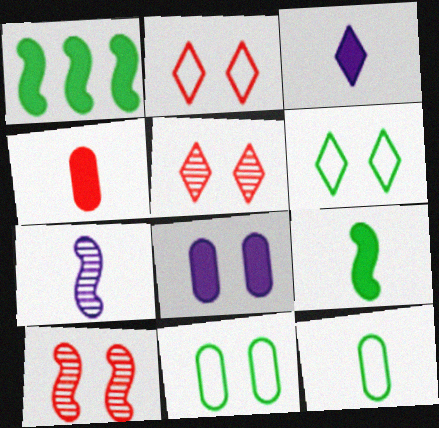[[3, 4, 9], 
[6, 8, 10]]